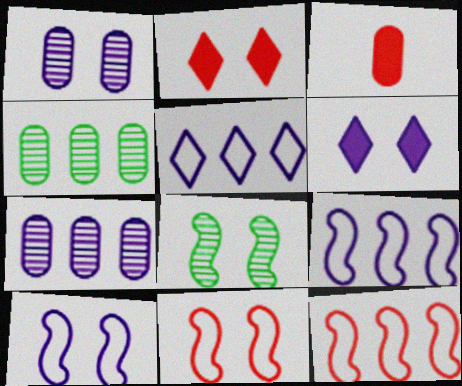[[1, 6, 10], 
[3, 5, 8]]